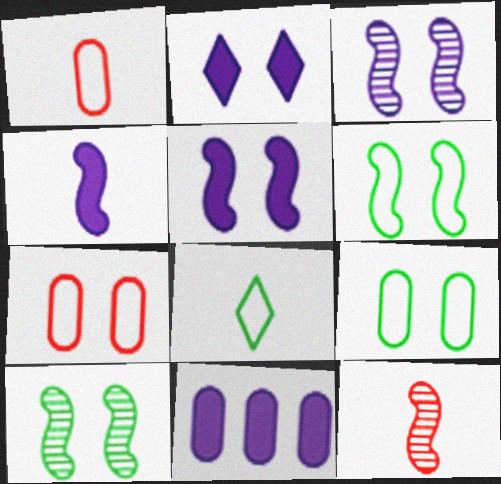[[2, 4, 11], 
[2, 7, 10]]